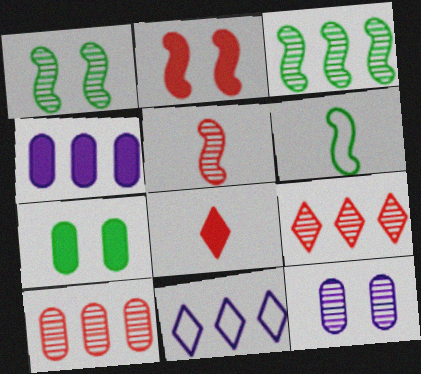[[5, 7, 11]]